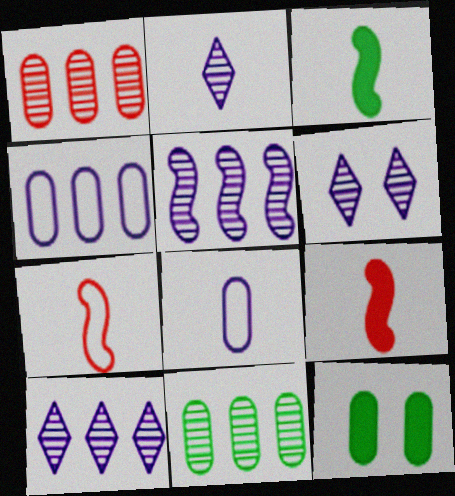[[1, 8, 12], 
[2, 6, 10], 
[7, 10, 12]]